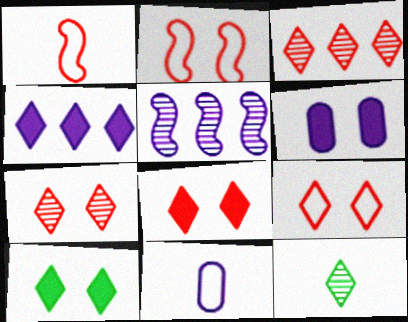[[4, 9, 12], 
[7, 8, 9]]